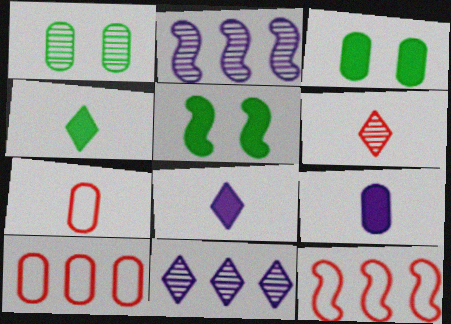[[1, 2, 6], 
[1, 8, 12], 
[1, 9, 10], 
[5, 7, 11]]